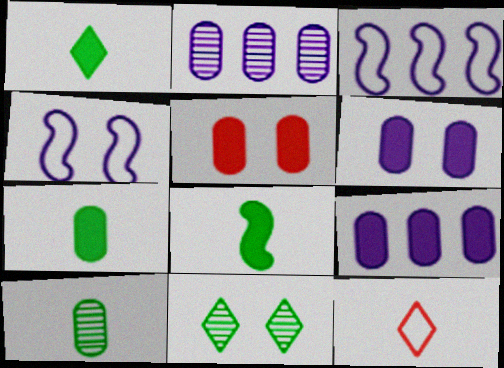[[1, 7, 8], 
[4, 5, 11], 
[5, 7, 9]]